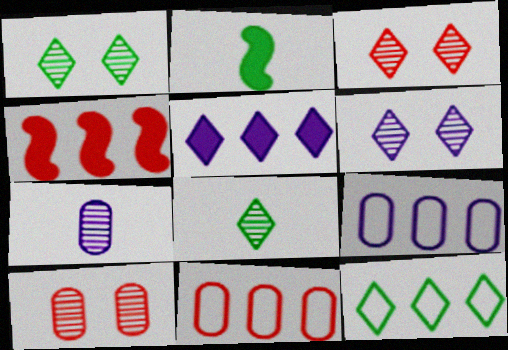[[1, 3, 6], 
[2, 3, 9], 
[2, 6, 11]]